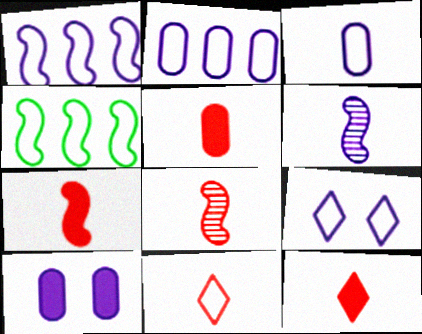[[1, 3, 9], 
[5, 7, 12], 
[5, 8, 11]]